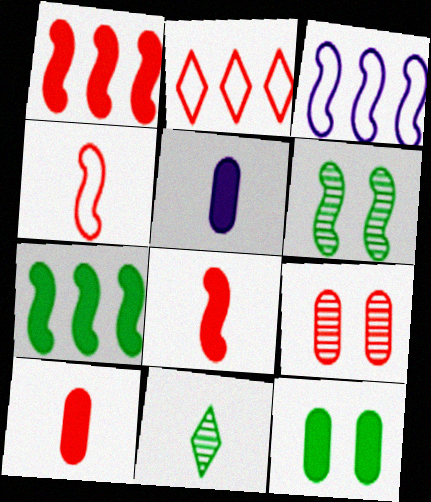[[2, 5, 6], 
[2, 8, 9], 
[3, 6, 8], 
[4, 5, 11]]